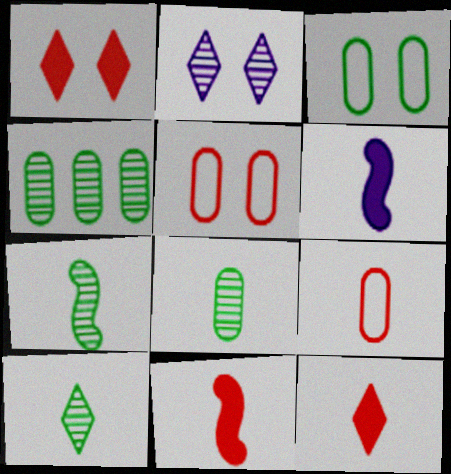[[6, 9, 10], 
[7, 8, 10]]